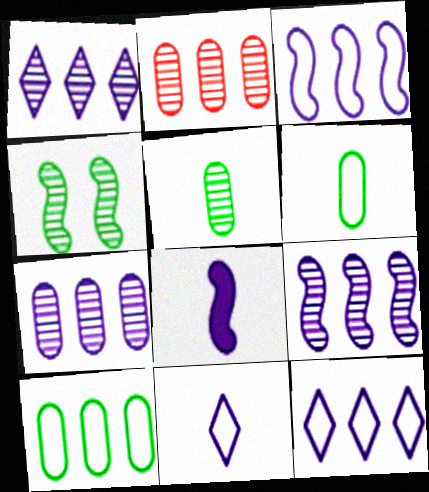[[1, 7, 9]]